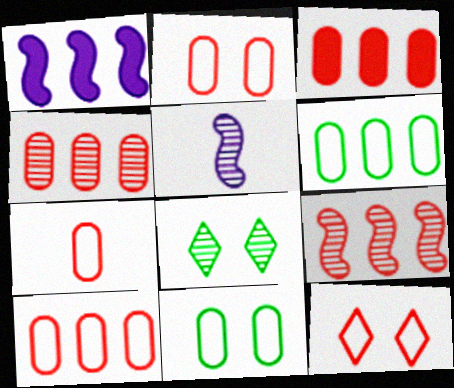[[1, 7, 8], 
[2, 7, 10], 
[3, 4, 10], 
[4, 5, 8]]